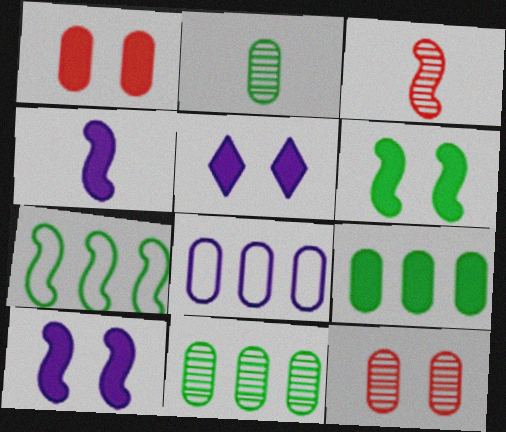[[1, 2, 8], 
[1, 5, 6], 
[3, 7, 10]]